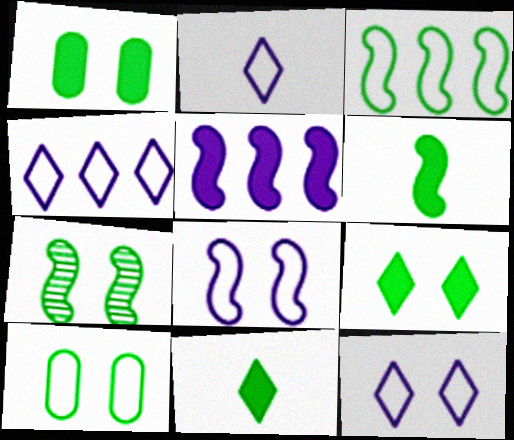[[2, 4, 12], 
[3, 6, 7], 
[7, 9, 10]]